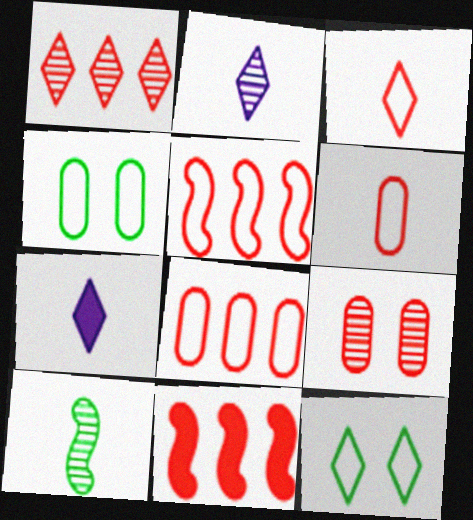[[1, 7, 12], 
[1, 8, 11], 
[2, 4, 11], 
[3, 9, 11], 
[6, 7, 10]]